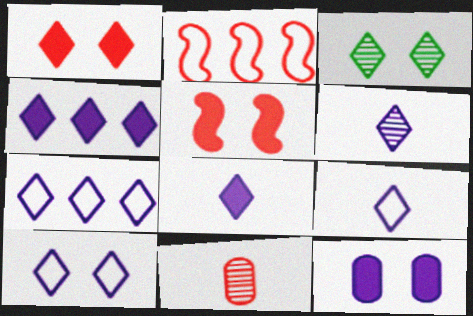[[1, 2, 11], 
[1, 3, 10], 
[4, 6, 10], 
[6, 8, 9], 
[7, 9, 10]]